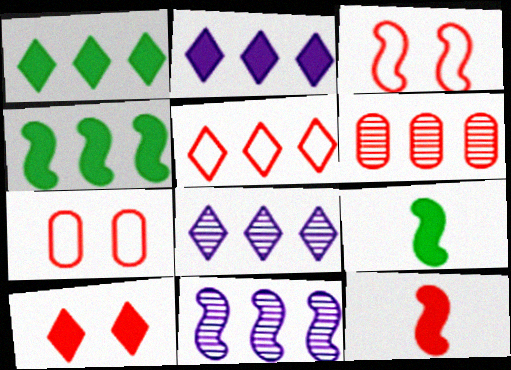[[1, 5, 8], 
[3, 9, 11], 
[7, 8, 9]]